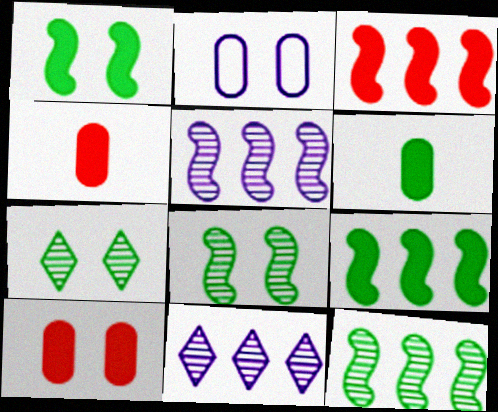[]